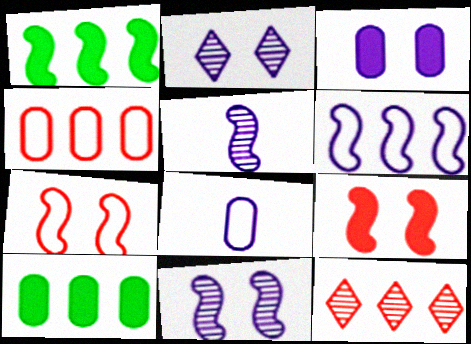[[1, 5, 7], 
[6, 10, 12]]